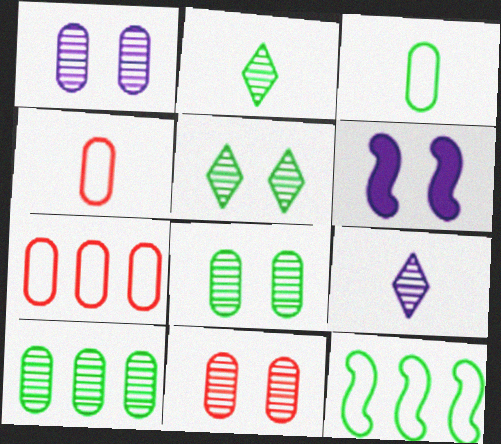[[1, 8, 11], 
[2, 6, 7]]